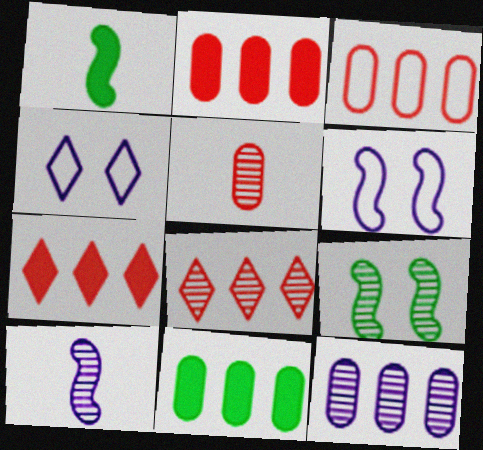[[3, 11, 12]]